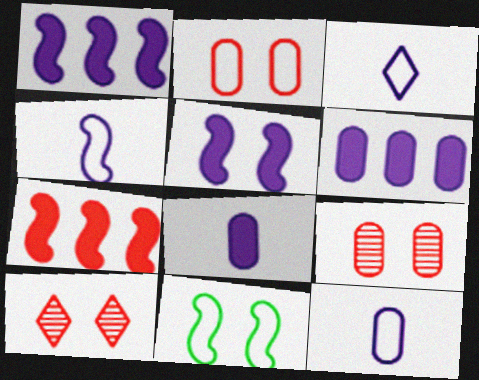[[3, 4, 12]]